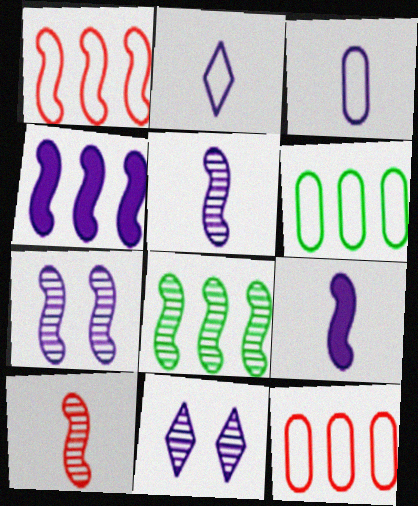[[1, 4, 8], 
[3, 4, 11], 
[7, 8, 10]]